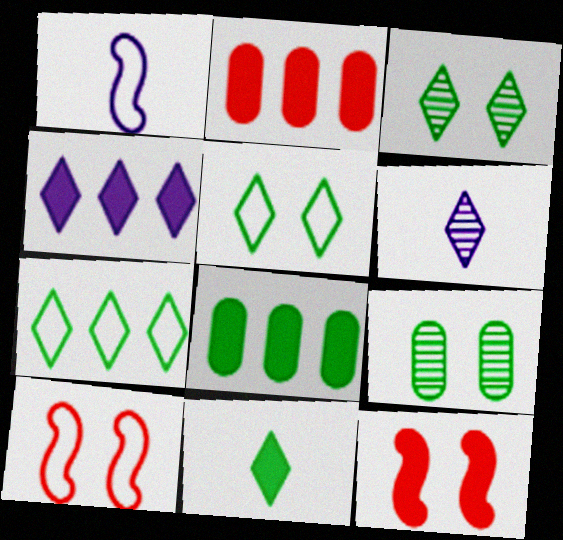[[1, 2, 3], 
[3, 7, 11], 
[6, 8, 10]]